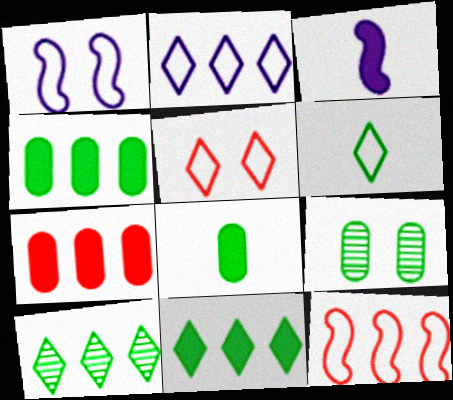[[2, 5, 6]]